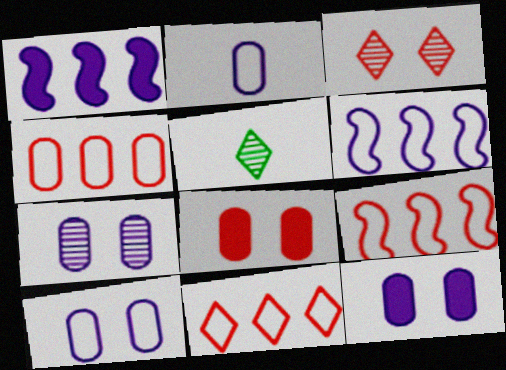[[4, 9, 11], 
[5, 6, 8], 
[5, 9, 12], 
[7, 10, 12]]